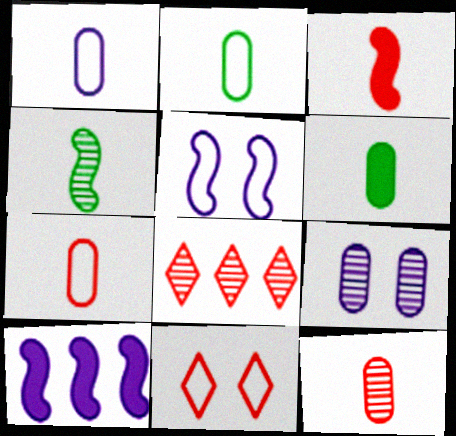[[1, 2, 7], 
[1, 6, 12], 
[4, 8, 9], 
[5, 6, 8]]